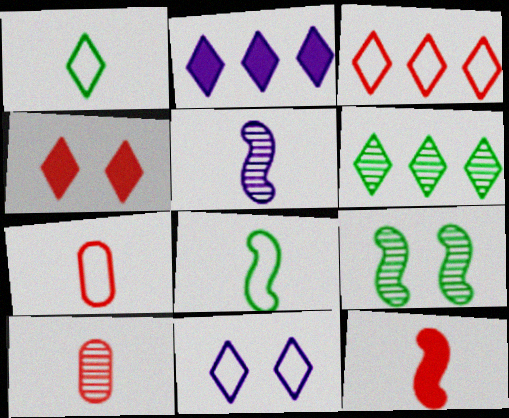[[1, 3, 11], 
[2, 3, 6], 
[2, 7, 9], 
[5, 8, 12]]